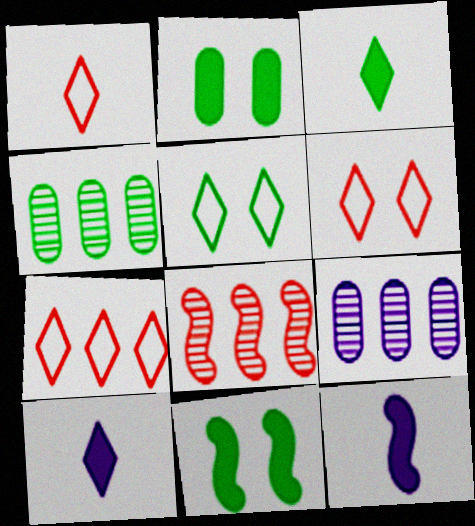[[1, 6, 7], 
[1, 9, 11], 
[4, 6, 12]]